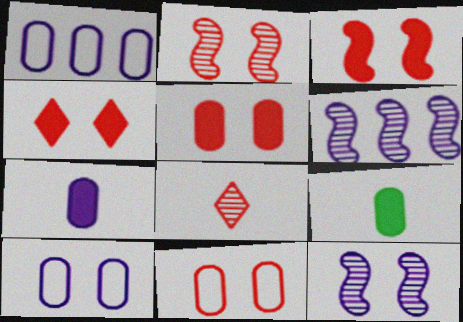[[2, 4, 11], 
[3, 4, 5]]